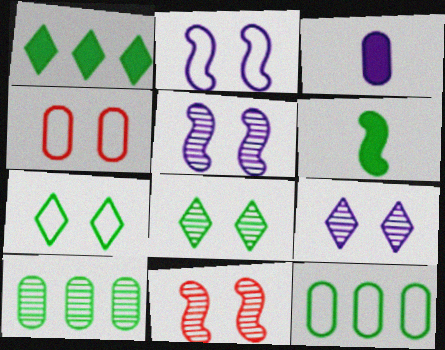[[2, 4, 7], 
[3, 4, 10], 
[6, 7, 10], 
[6, 8, 12]]